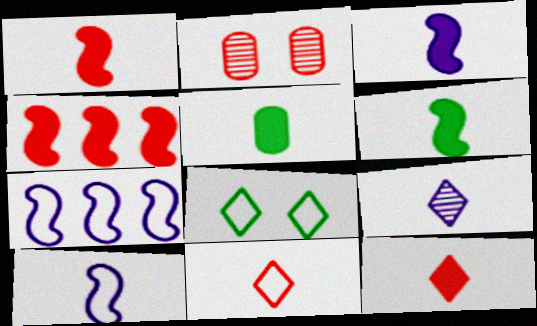[[1, 3, 6], 
[2, 4, 11], 
[3, 5, 12]]